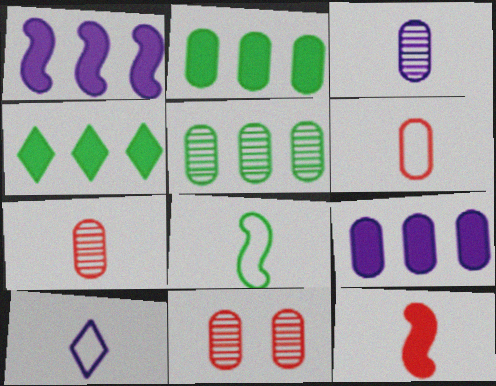[[3, 5, 11], 
[6, 8, 10]]